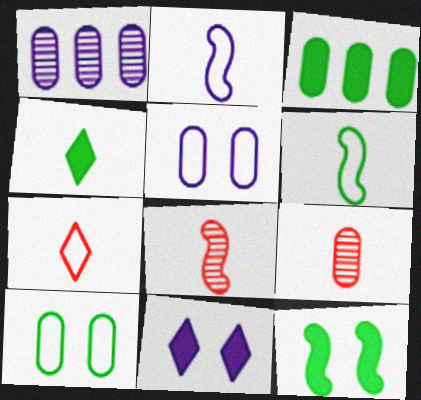[[1, 2, 11], 
[1, 7, 12], 
[2, 4, 9], 
[3, 4, 12], 
[3, 5, 9]]